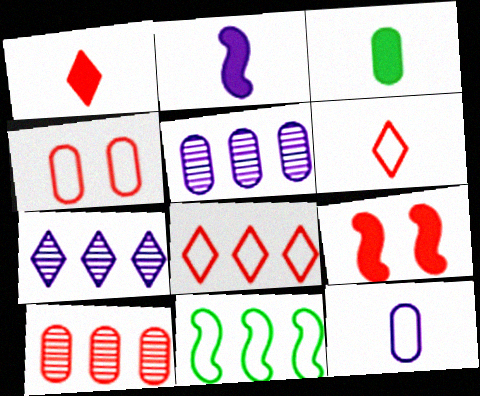[[1, 2, 3], 
[3, 4, 5], 
[6, 9, 10]]